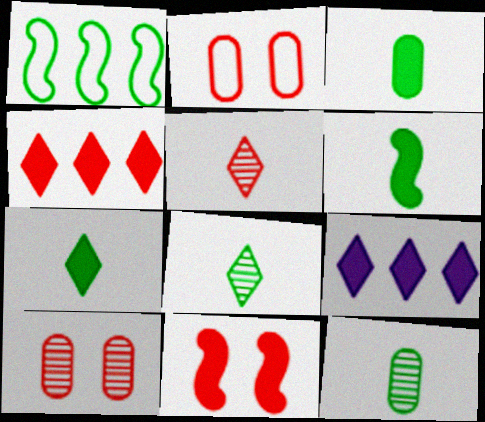[[3, 6, 7], 
[3, 9, 11]]